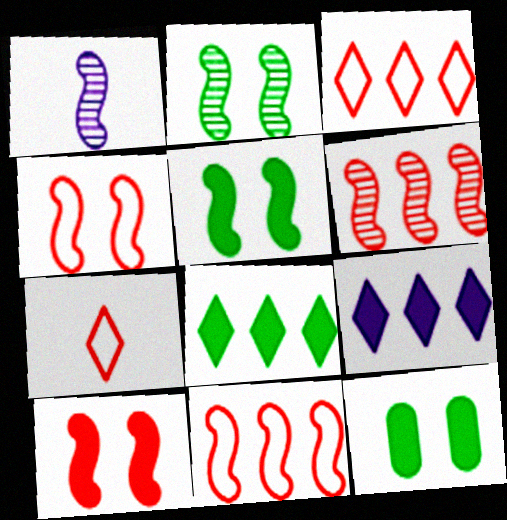[[1, 2, 6], 
[1, 3, 12], 
[1, 5, 11]]